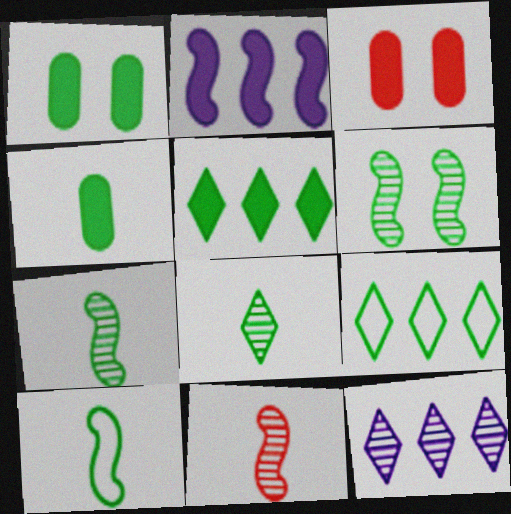[[1, 7, 9], 
[3, 10, 12], 
[4, 6, 9], 
[4, 8, 10]]